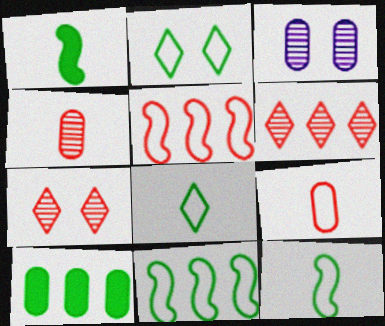[[3, 9, 10]]